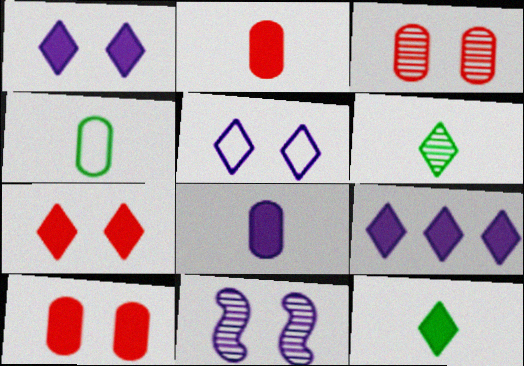[[7, 9, 12]]